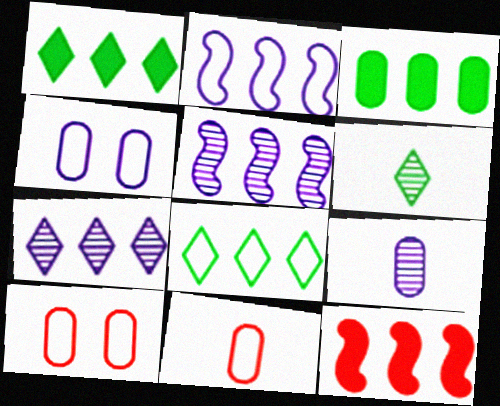[[3, 9, 10], 
[4, 6, 12]]